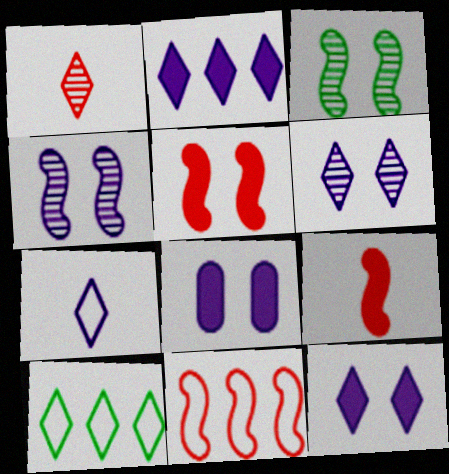[[1, 10, 12], 
[2, 6, 7]]